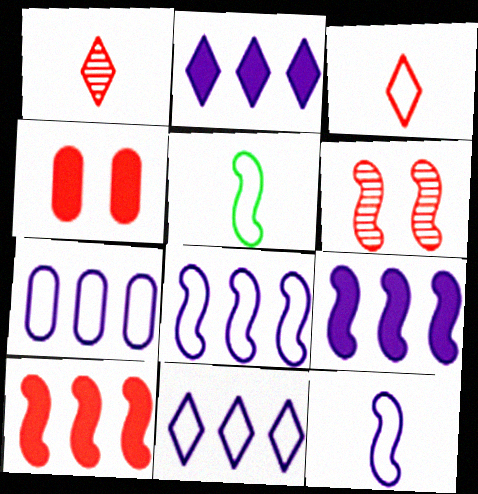[[5, 6, 9], 
[7, 8, 11]]